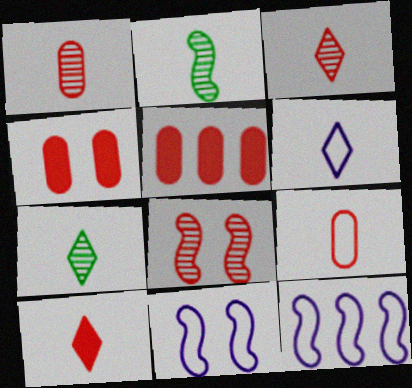[[4, 7, 12], 
[5, 7, 11], 
[6, 7, 10]]